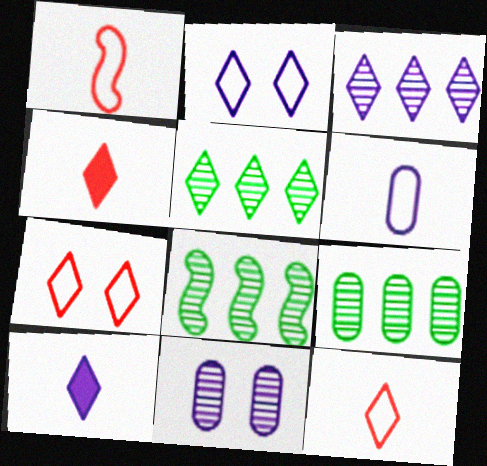[[2, 3, 10], 
[2, 4, 5], 
[5, 7, 10], 
[5, 8, 9]]